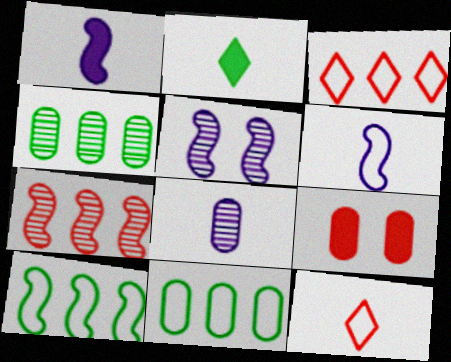[[7, 9, 12], 
[8, 9, 11]]